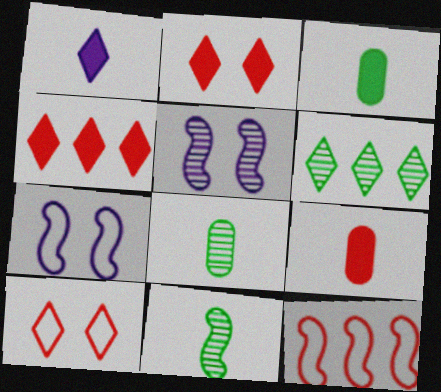[[1, 6, 10], 
[4, 7, 8], 
[6, 7, 9]]